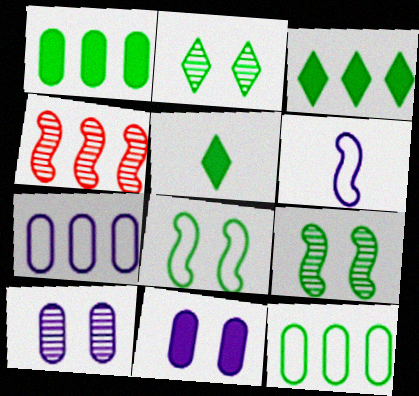[[3, 4, 7], 
[5, 9, 12]]